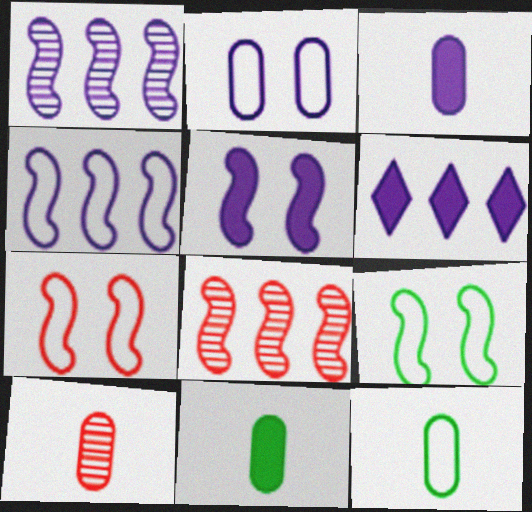[[3, 5, 6], 
[3, 10, 12], 
[6, 9, 10]]